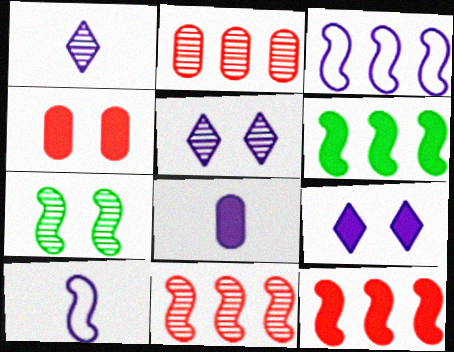[[1, 2, 7], 
[1, 8, 10], 
[3, 5, 8], 
[3, 6, 11], 
[7, 10, 12]]